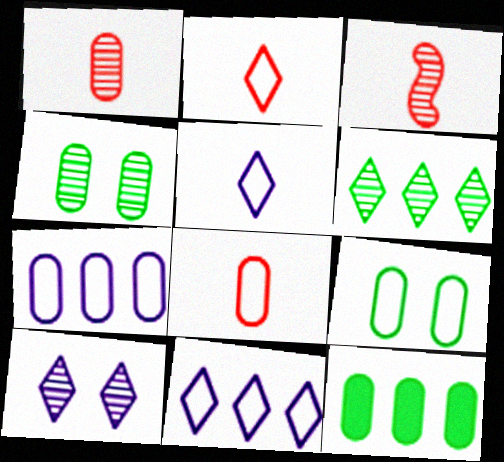[[7, 8, 9]]